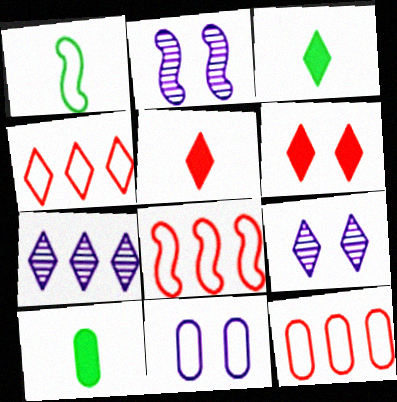[[1, 4, 11], 
[2, 3, 12], 
[2, 4, 10], 
[3, 4, 9], 
[4, 8, 12], 
[8, 9, 10]]